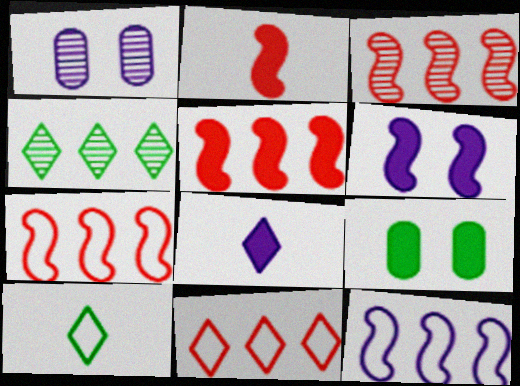[[1, 5, 10], 
[1, 8, 12], 
[3, 5, 7], 
[5, 8, 9]]